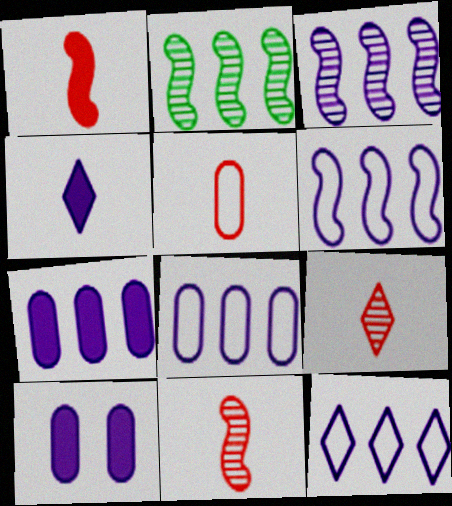[[1, 5, 9], 
[3, 7, 12], 
[6, 8, 12]]